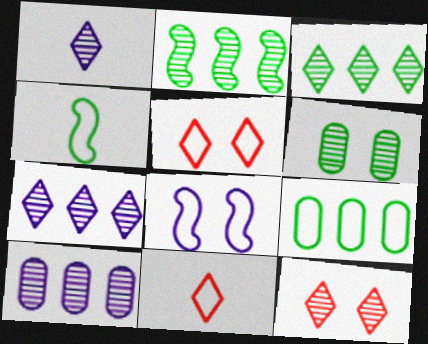[[1, 3, 12], 
[8, 9, 11]]